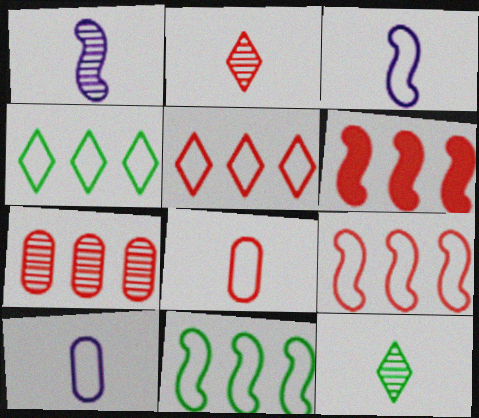[[5, 6, 7]]